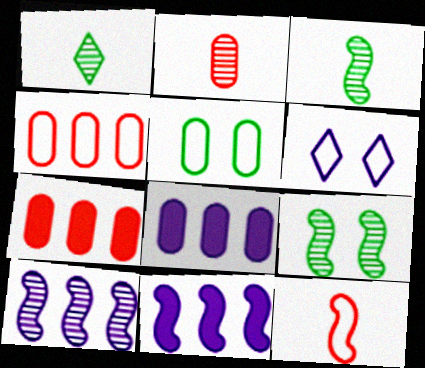[[2, 5, 8], 
[3, 6, 7], 
[9, 11, 12]]